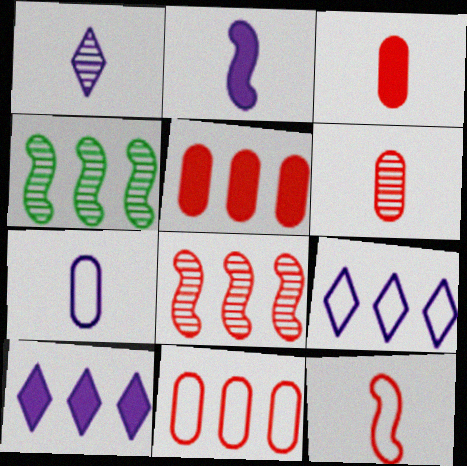[[1, 2, 7], 
[4, 5, 9], 
[4, 10, 11]]